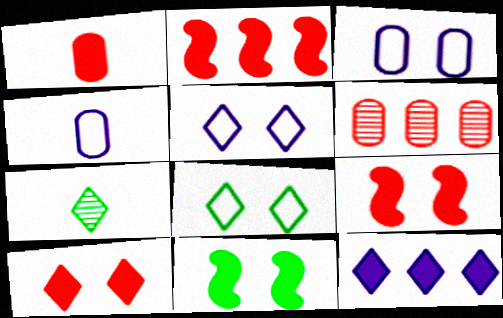[[1, 2, 10], 
[1, 11, 12], 
[2, 3, 7]]